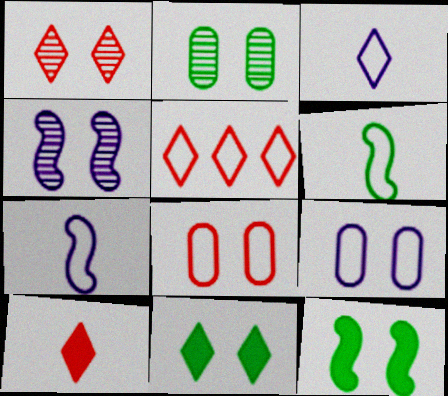[[1, 2, 4], 
[1, 5, 10], 
[1, 9, 12], 
[4, 8, 11], 
[5, 6, 9]]